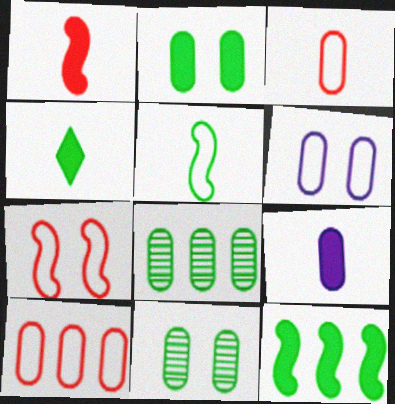[[1, 4, 9], 
[2, 4, 12], 
[9, 10, 11]]